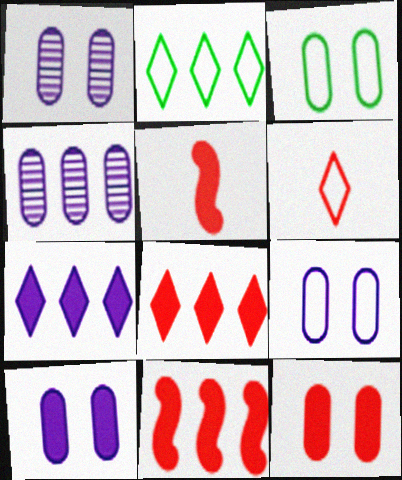[[1, 2, 5], 
[1, 3, 12], 
[1, 9, 10], 
[2, 4, 11], 
[5, 8, 12]]